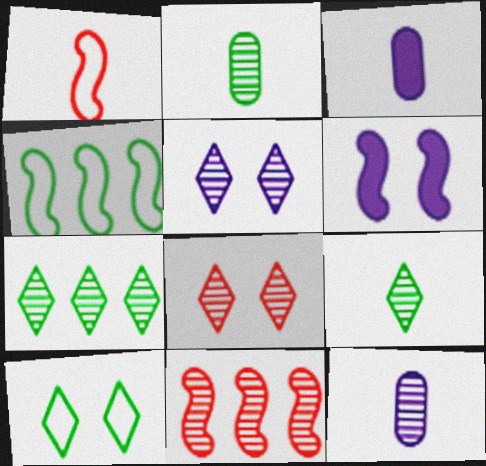[[1, 3, 9], 
[2, 5, 11], 
[3, 4, 8], 
[3, 10, 11]]